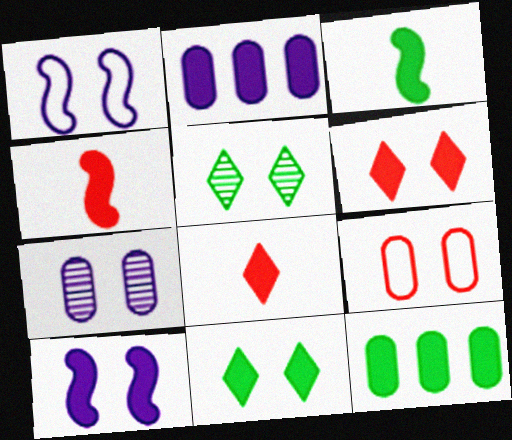[[2, 3, 6], 
[2, 4, 11], 
[3, 11, 12], 
[5, 9, 10], 
[8, 10, 12]]